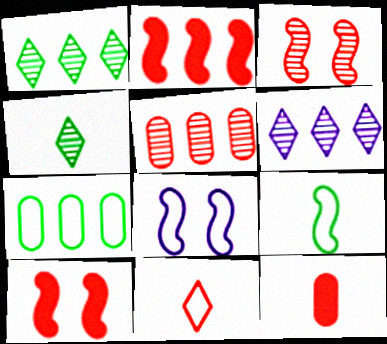[[1, 8, 12], 
[2, 6, 7], 
[5, 10, 11], 
[7, 8, 11]]